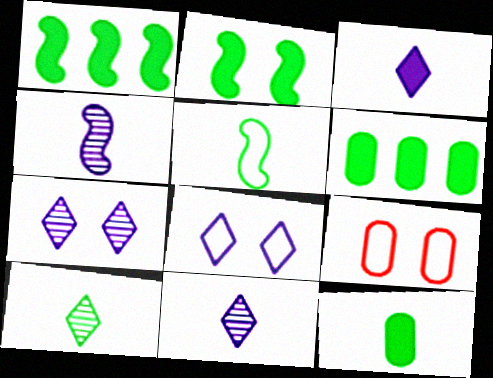[[1, 9, 11], 
[2, 7, 9], 
[5, 10, 12]]